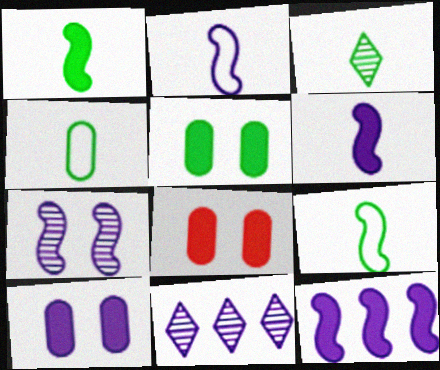[[1, 3, 4], 
[2, 7, 12], 
[2, 10, 11], 
[5, 8, 10], 
[8, 9, 11]]